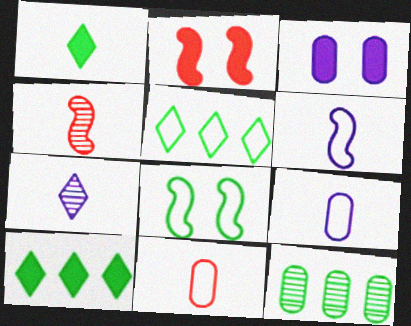[[1, 4, 9], 
[1, 8, 12], 
[3, 4, 5], 
[3, 11, 12]]